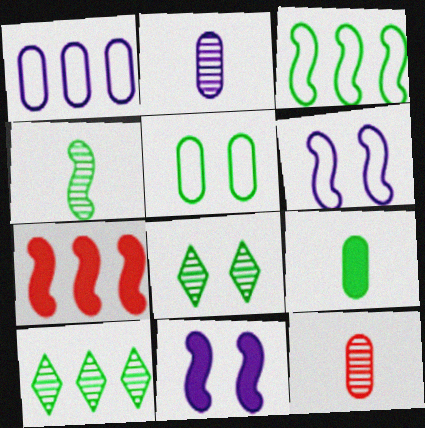[[1, 7, 10], 
[3, 8, 9], 
[4, 6, 7]]